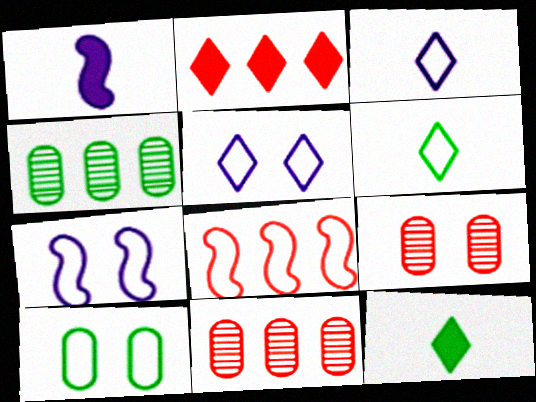[[2, 8, 11], 
[3, 8, 10], 
[7, 11, 12]]